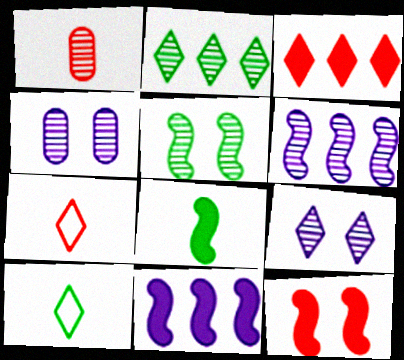[[3, 9, 10], 
[8, 11, 12]]